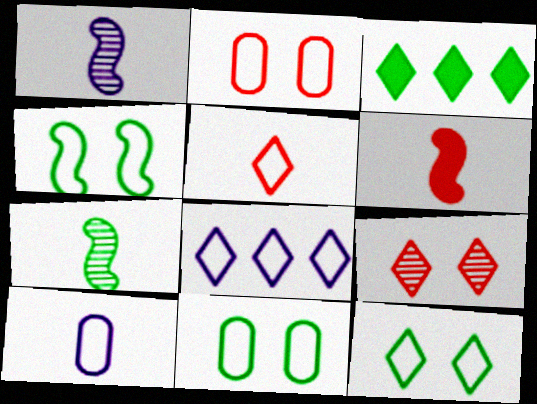[[1, 2, 3], 
[3, 7, 11], 
[4, 11, 12], 
[5, 8, 12]]